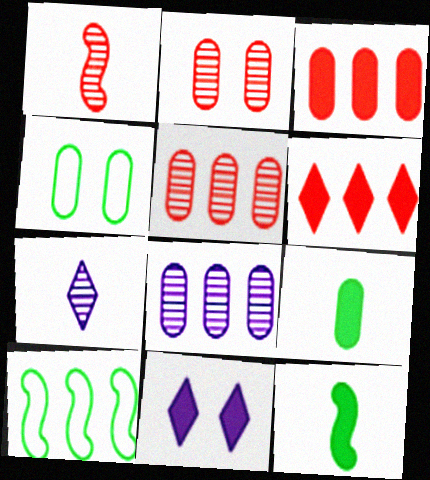[[3, 11, 12], 
[6, 8, 10]]